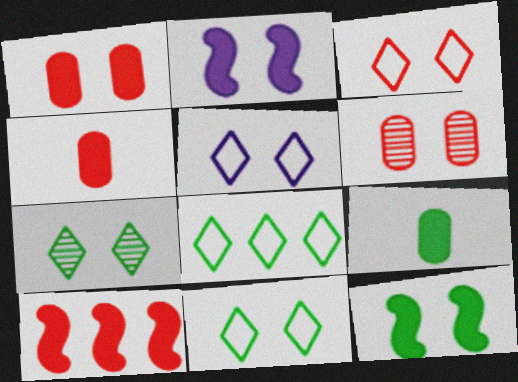[[2, 6, 11], 
[3, 5, 11], 
[5, 6, 12]]